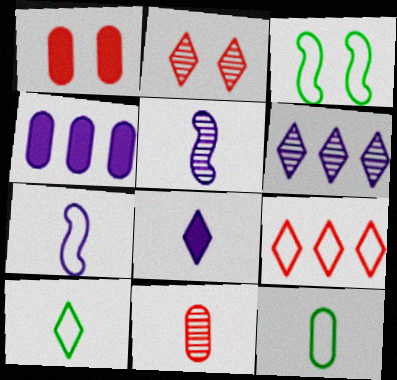[]